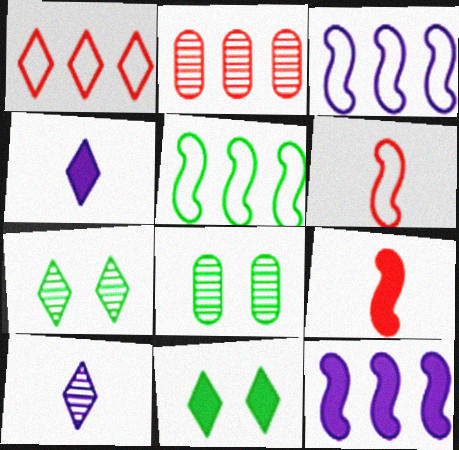[[1, 4, 7], 
[1, 10, 11]]